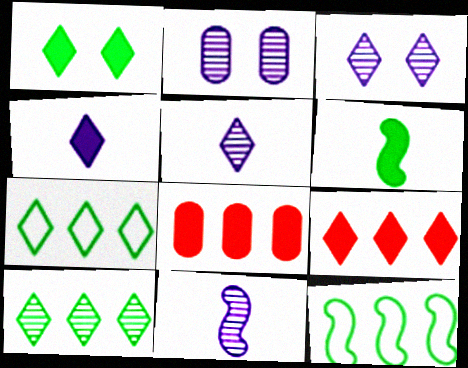[[1, 4, 9]]